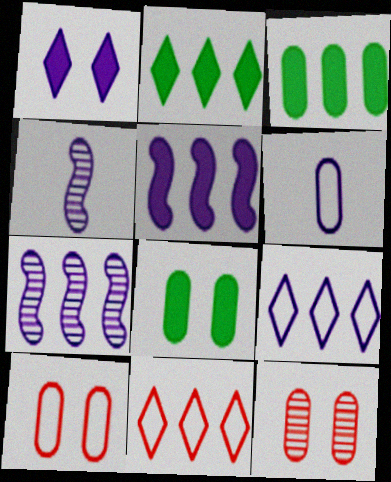[[1, 6, 7], 
[2, 4, 10], 
[3, 6, 12], 
[3, 7, 11], 
[4, 8, 11]]